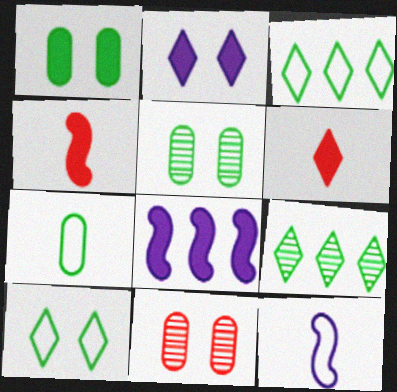[[1, 6, 8]]